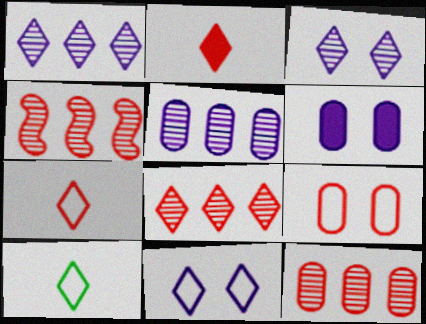[[2, 4, 9], 
[4, 6, 10], 
[4, 8, 12]]